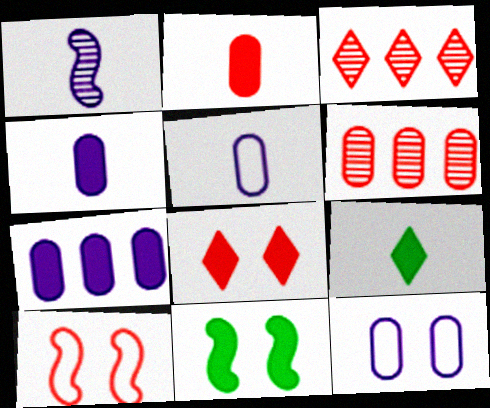[[2, 3, 10], 
[3, 5, 11]]